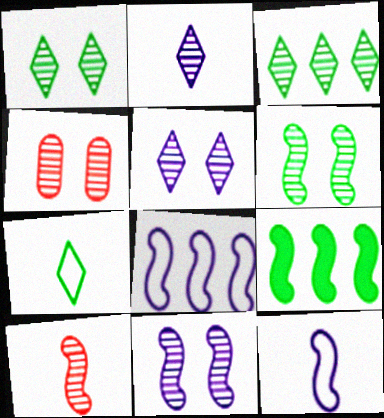[[1, 4, 11], 
[4, 5, 6]]